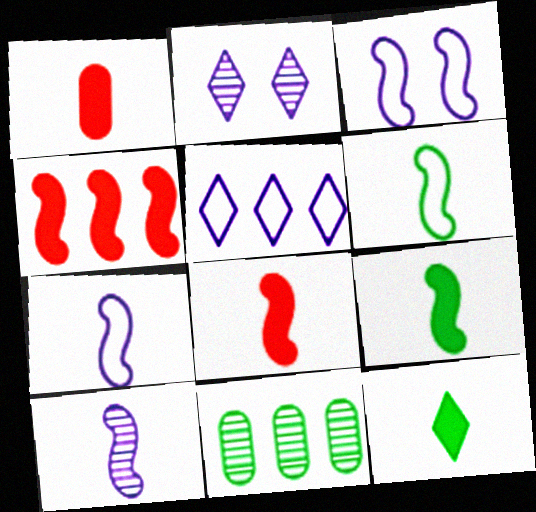[[4, 5, 11], 
[6, 8, 10]]